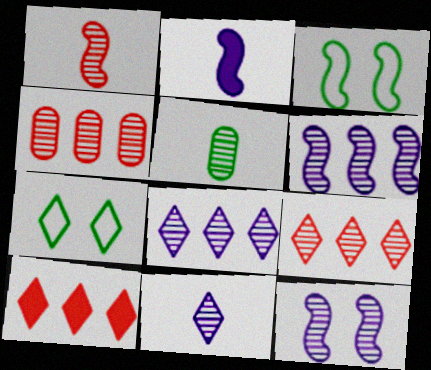[[1, 5, 11], 
[2, 4, 7], 
[5, 9, 12], 
[7, 10, 11]]